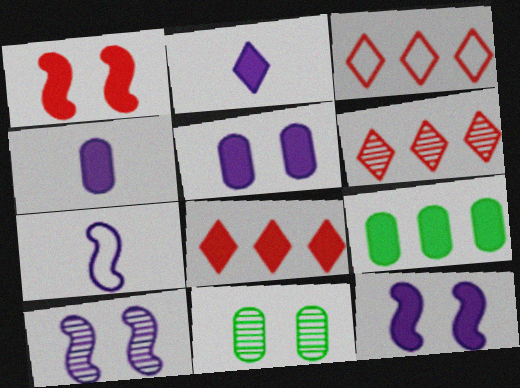[[1, 2, 9], 
[3, 6, 8], 
[7, 8, 11]]